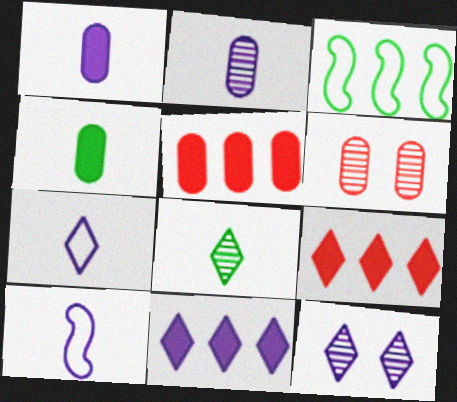[[7, 11, 12]]